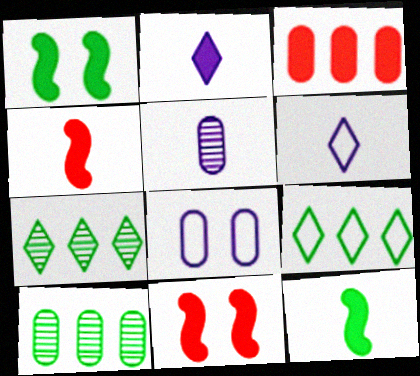[[1, 2, 3], 
[4, 7, 8], 
[5, 9, 11], 
[6, 10, 11]]